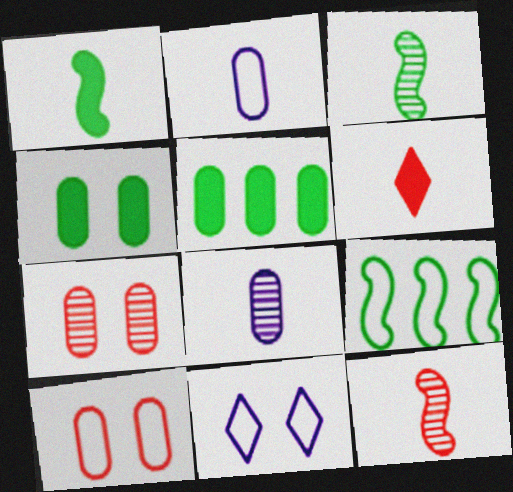[[2, 3, 6], 
[2, 5, 7], 
[5, 8, 10], 
[5, 11, 12]]